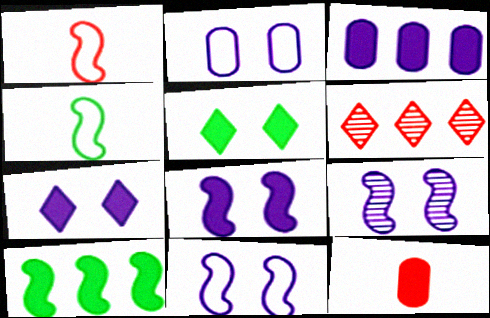[[1, 9, 10], 
[2, 7, 9], 
[7, 10, 12], 
[8, 9, 11]]